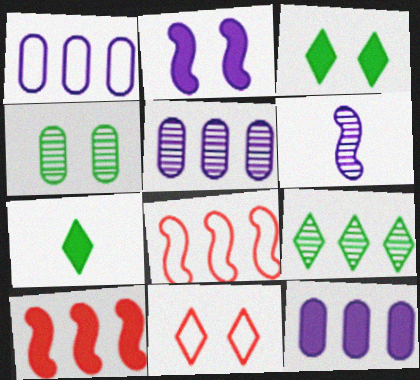[[1, 5, 12], 
[1, 9, 10], 
[2, 4, 11], 
[8, 9, 12]]